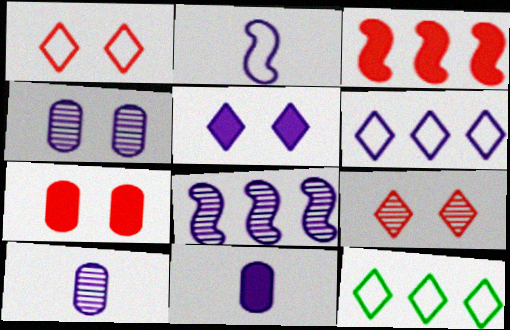[]